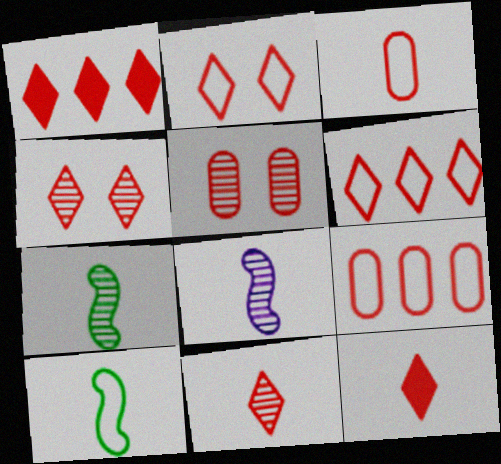[[1, 2, 11], 
[4, 6, 12]]